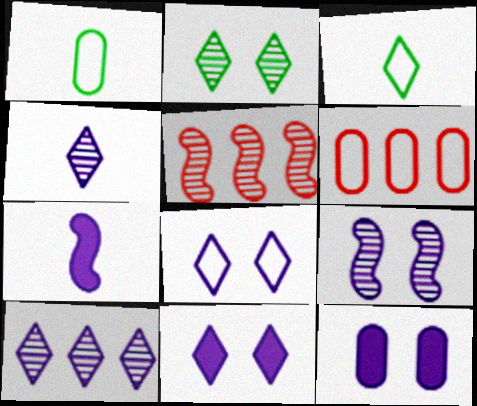[[1, 5, 11], 
[2, 6, 7], 
[3, 5, 12], 
[8, 9, 12]]